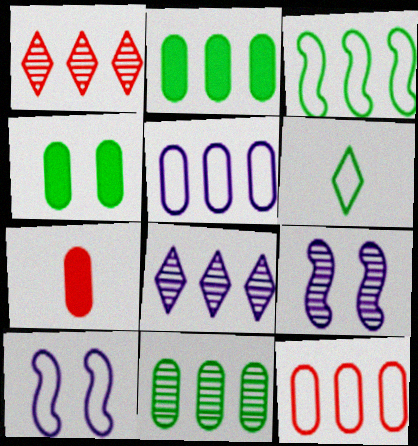[[6, 10, 12]]